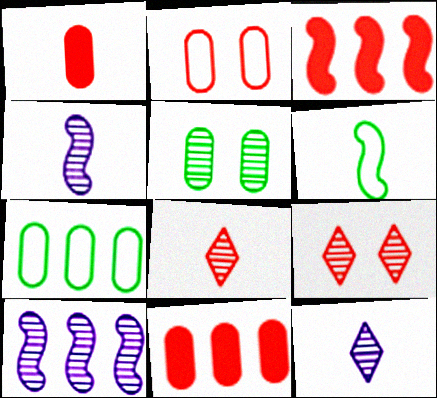[[1, 6, 12], 
[2, 3, 8], 
[5, 8, 10]]